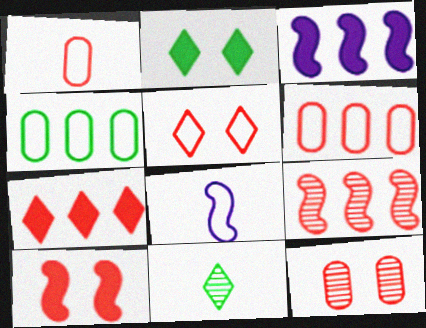[[4, 5, 8], 
[5, 10, 12], 
[6, 7, 9]]